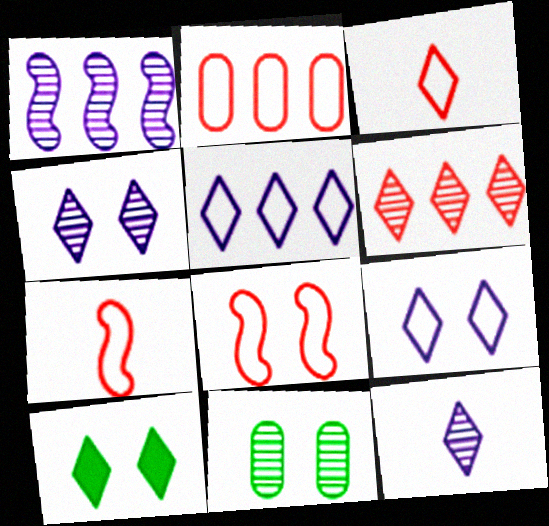[[2, 3, 8]]